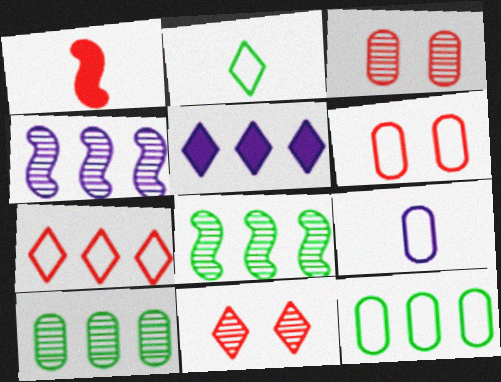[[1, 3, 7], 
[2, 5, 11], 
[6, 9, 12]]